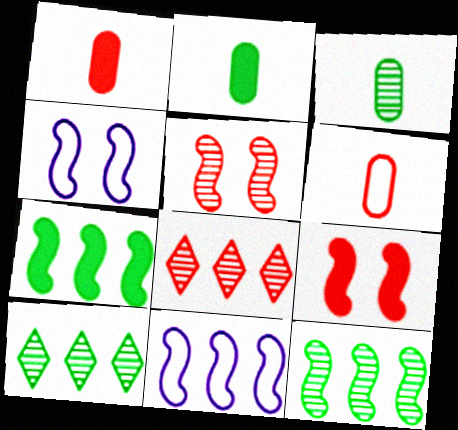[[1, 4, 10], 
[2, 4, 8], 
[6, 8, 9]]